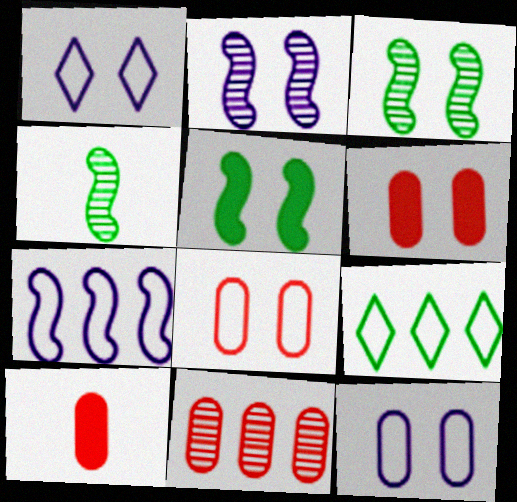[[1, 3, 6], 
[2, 9, 10], 
[8, 10, 11]]